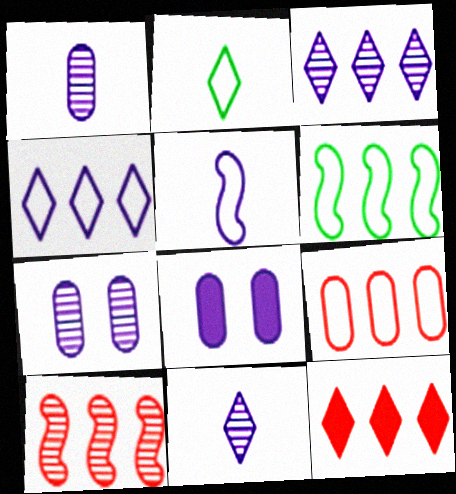[[2, 8, 10], 
[3, 5, 8], 
[4, 6, 9], 
[9, 10, 12]]